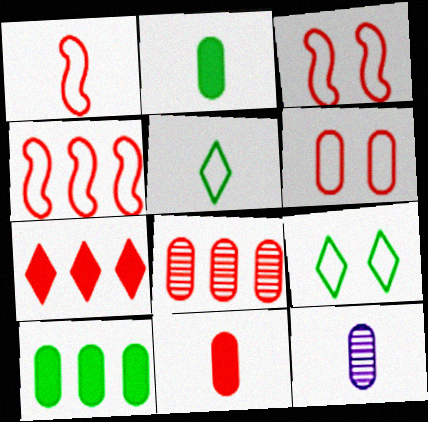[[1, 3, 4], 
[4, 7, 8], 
[6, 8, 11], 
[6, 10, 12]]